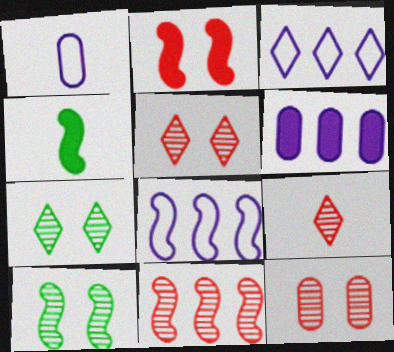[[1, 4, 9], 
[3, 4, 12], 
[9, 11, 12]]